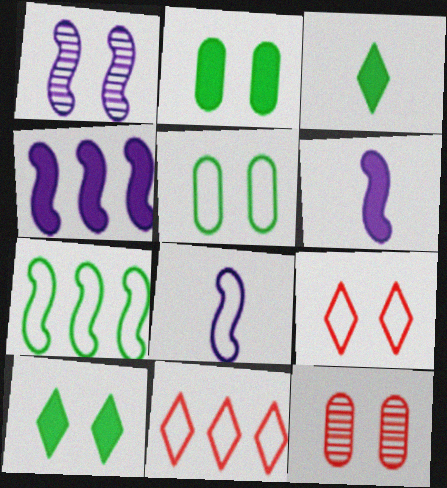[[1, 2, 9], 
[1, 4, 8], 
[5, 8, 11]]